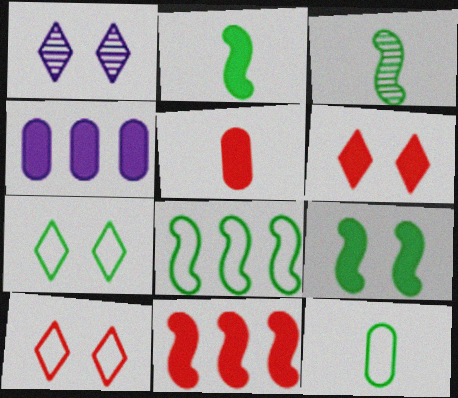[[1, 5, 8], 
[1, 6, 7], 
[1, 11, 12], 
[2, 4, 6], 
[3, 4, 10], 
[3, 8, 9], 
[5, 6, 11], 
[7, 8, 12]]